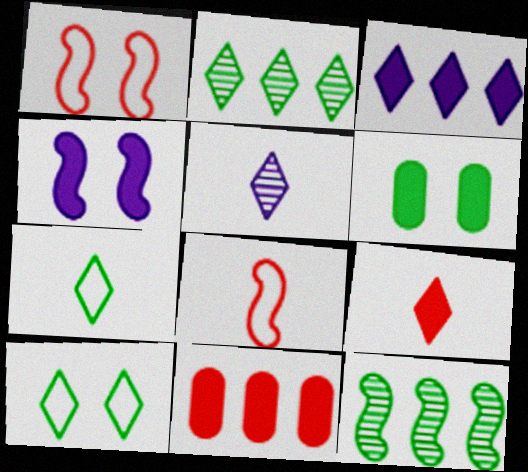[[4, 8, 12], 
[5, 7, 9], 
[6, 7, 12]]